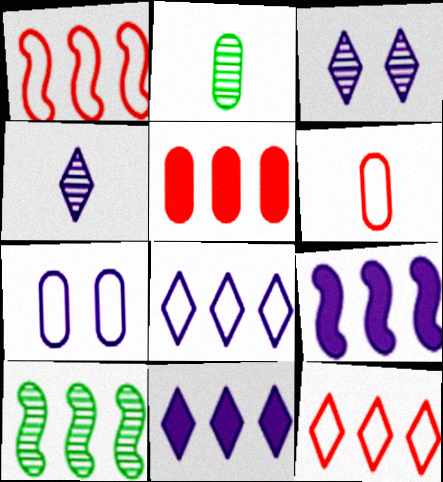[[1, 9, 10], 
[2, 5, 7], 
[4, 7, 9], 
[5, 8, 10]]